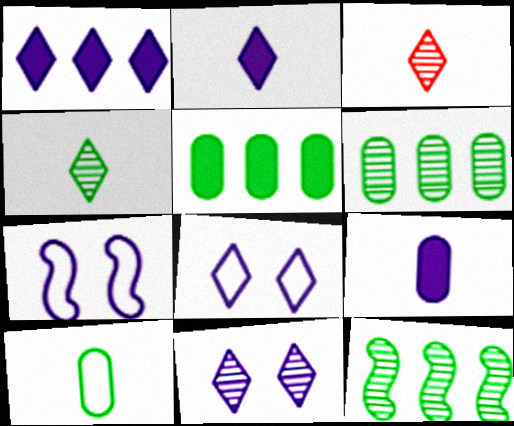[[3, 5, 7]]